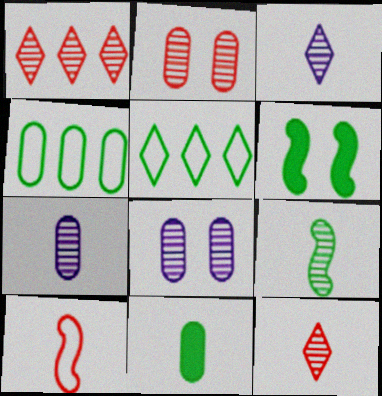[[1, 8, 9], 
[3, 10, 11], 
[7, 9, 12]]